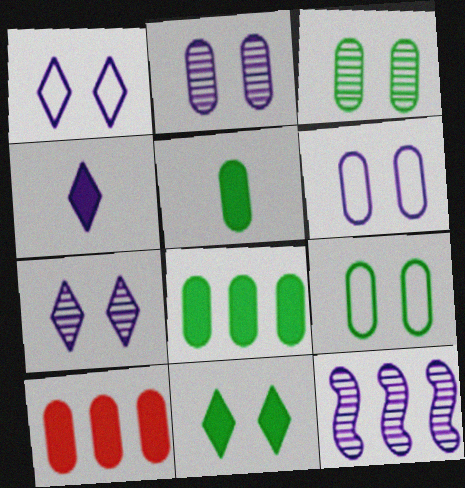[[4, 6, 12]]